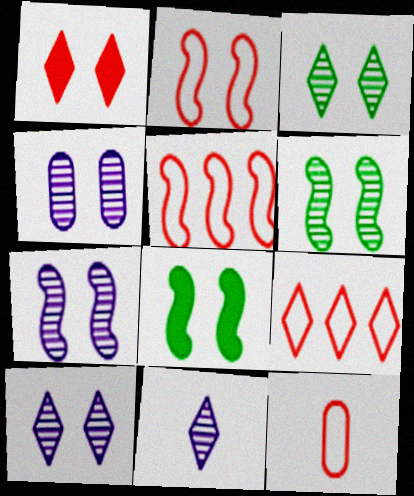[[2, 7, 8], 
[2, 9, 12], 
[4, 7, 10]]